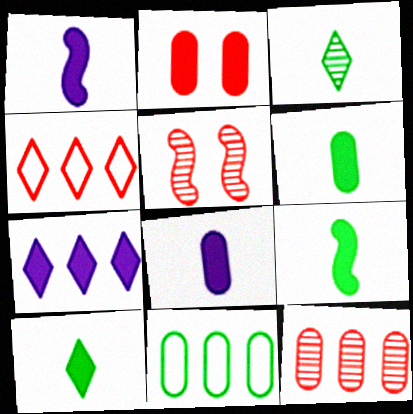[[2, 7, 9], 
[6, 9, 10]]